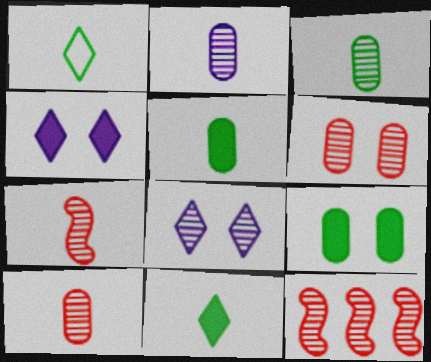[[2, 3, 10], 
[3, 8, 12]]